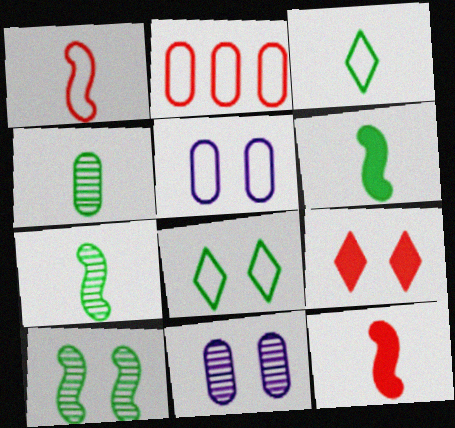[[3, 4, 6], 
[5, 9, 10]]